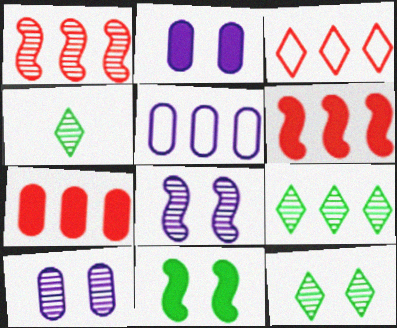[[1, 3, 7], 
[1, 4, 10], 
[4, 9, 12], 
[5, 6, 9]]